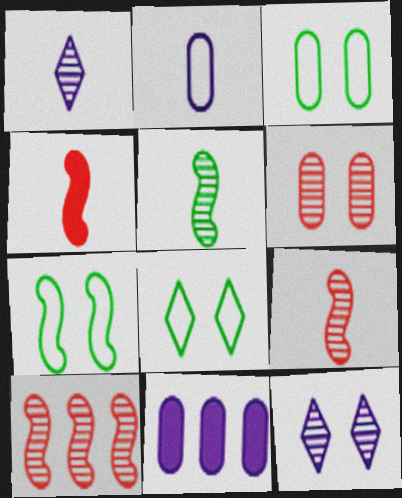[[3, 7, 8], 
[8, 9, 11]]